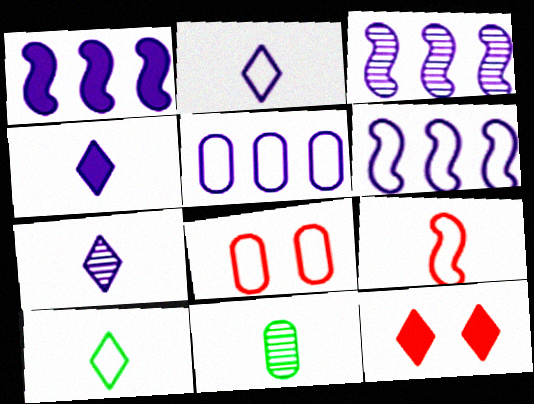[[1, 3, 6], 
[2, 4, 7], 
[4, 9, 11], 
[6, 8, 10], 
[6, 11, 12]]